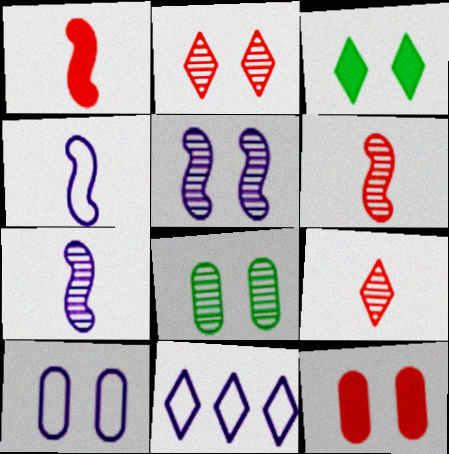[[1, 8, 11], 
[2, 5, 8], 
[3, 9, 11], 
[4, 10, 11], 
[8, 10, 12]]